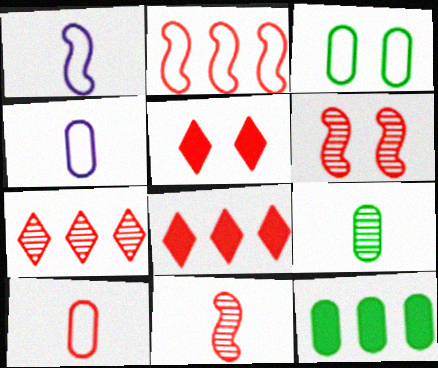[[3, 9, 12], 
[6, 8, 10]]